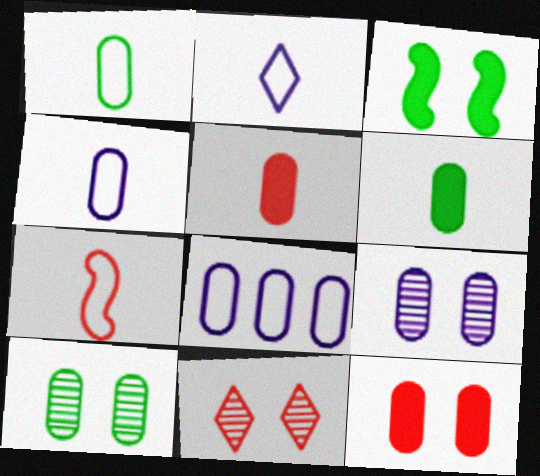[[1, 2, 7], 
[5, 8, 10]]